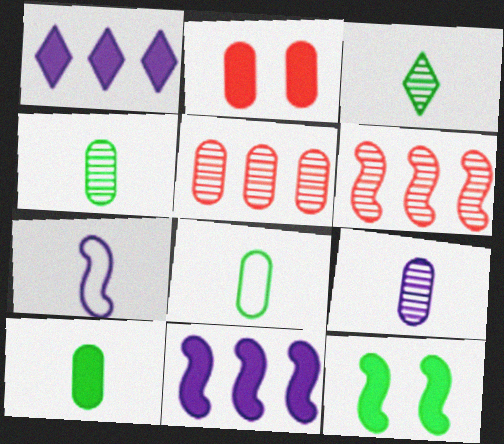[[4, 8, 10], 
[6, 7, 12]]